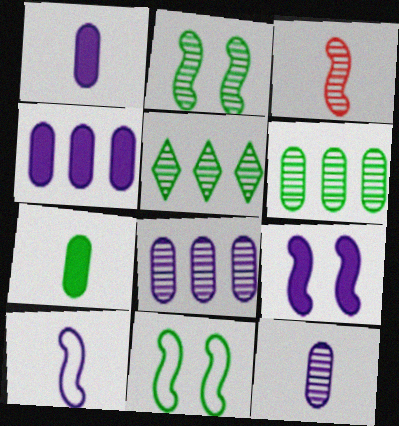[[5, 7, 11]]